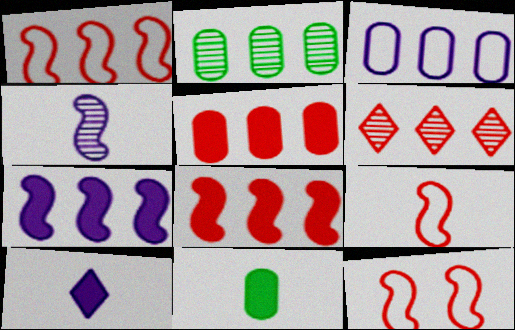[[1, 5, 6], 
[1, 9, 12], 
[2, 3, 5], 
[2, 10, 12]]